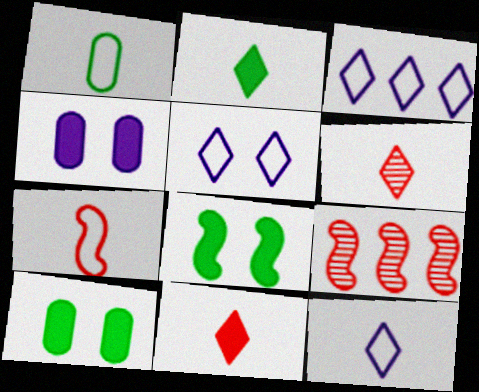[[1, 7, 12], 
[2, 6, 12], 
[3, 5, 12], 
[9, 10, 12]]